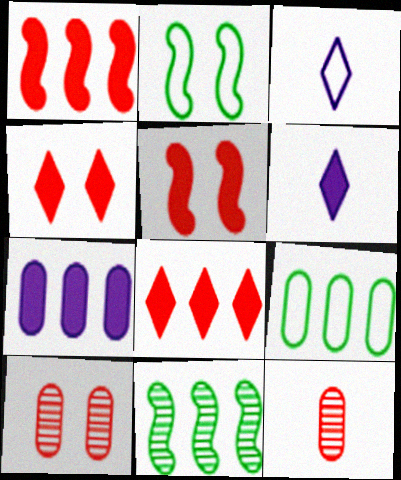[]